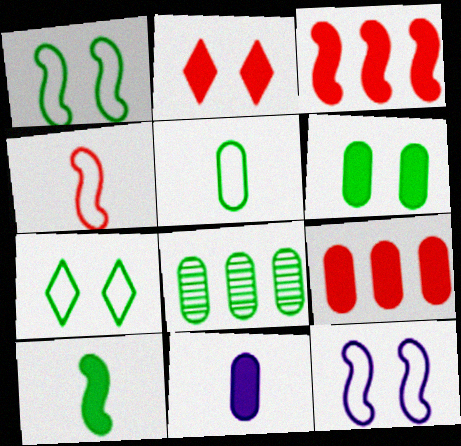[[5, 6, 8], 
[6, 9, 11], 
[7, 8, 10]]